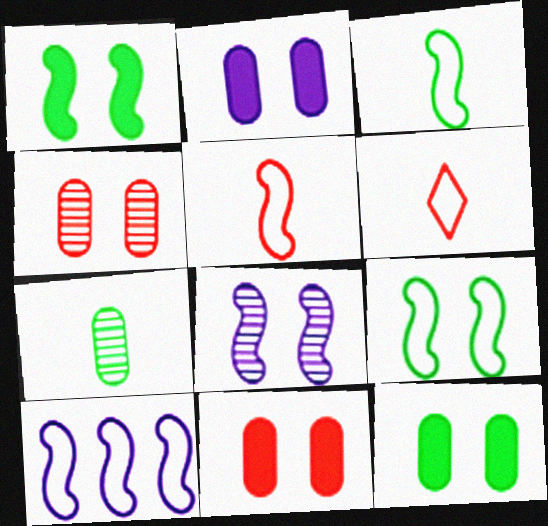[[2, 11, 12], 
[5, 9, 10]]